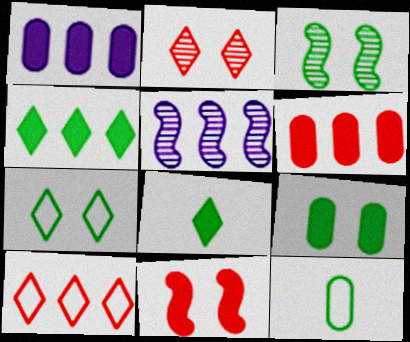[[1, 8, 11], 
[3, 4, 12], 
[3, 7, 9]]